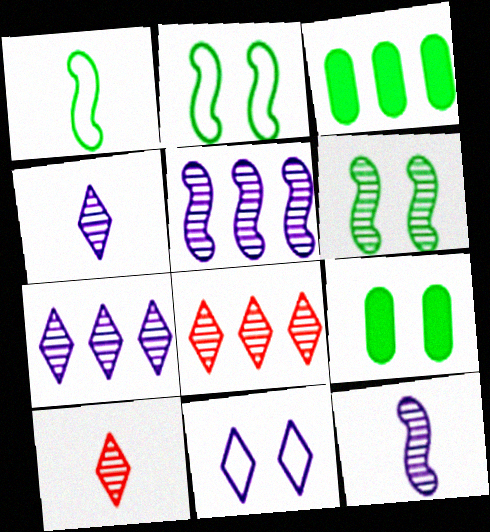[]